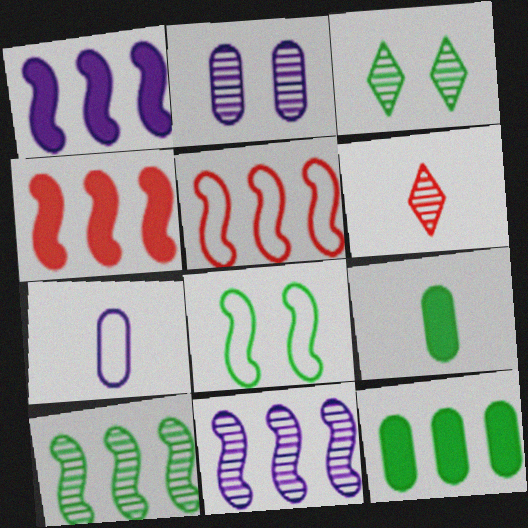[[1, 5, 10], 
[2, 6, 10], 
[3, 4, 7]]